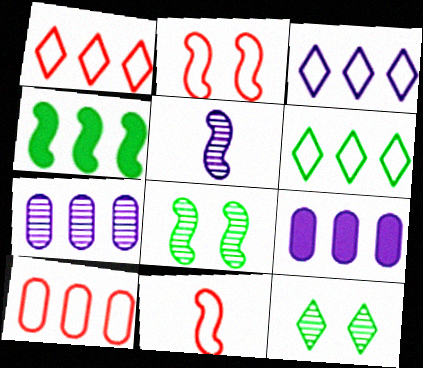[[1, 3, 6], 
[1, 4, 7], 
[2, 4, 5], 
[9, 11, 12]]